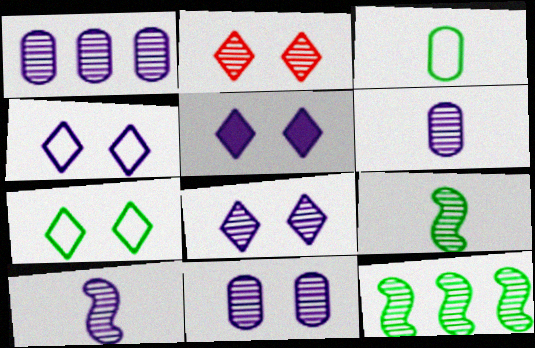[[1, 2, 9], 
[1, 6, 11], 
[1, 8, 10], 
[2, 5, 7], 
[2, 6, 12], 
[4, 5, 8]]